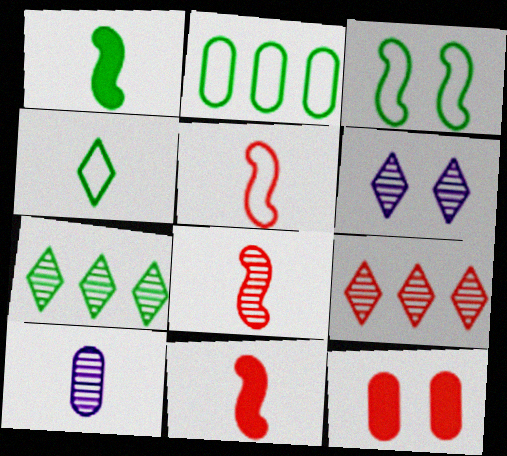[[2, 3, 4], 
[2, 6, 11], 
[2, 10, 12], 
[3, 6, 12], 
[4, 10, 11], 
[5, 8, 11], 
[5, 9, 12]]